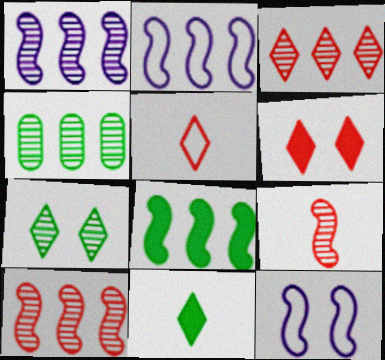[[1, 3, 4], 
[2, 8, 10], 
[3, 5, 6], 
[8, 9, 12]]